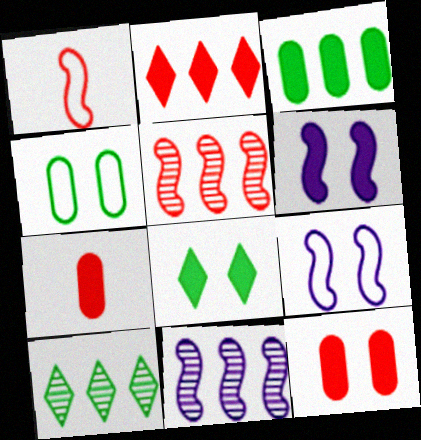[[6, 8, 12], 
[7, 9, 10]]